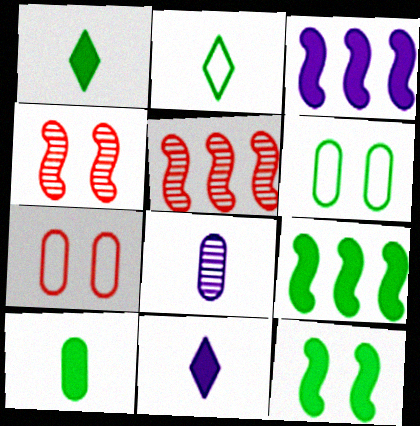[[5, 6, 11]]